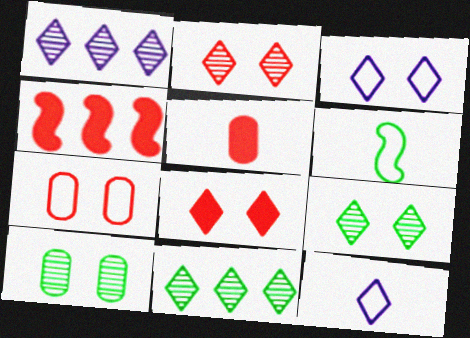[[3, 8, 9], 
[4, 5, 8], 
[4, 10, 12], 
[8, 11, 12]]